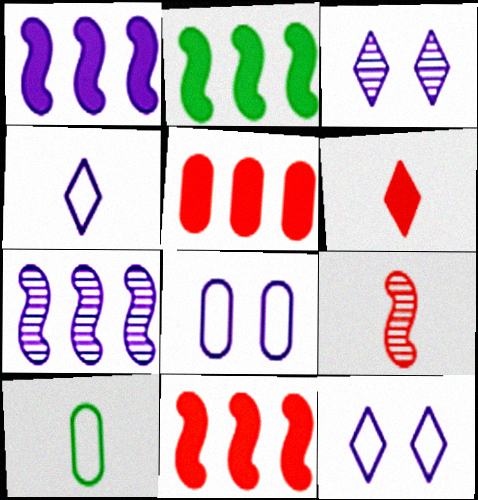[[1, 2, 11], 
[3, 10, 11]]